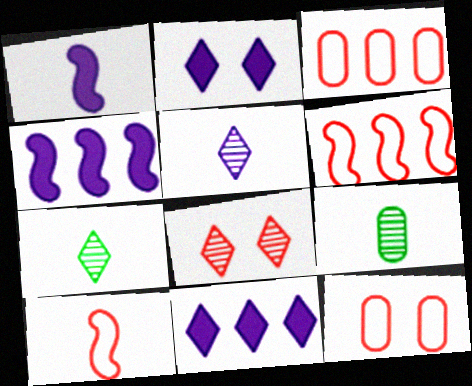[[2, 6, 9], 
[4, 7, 12]]